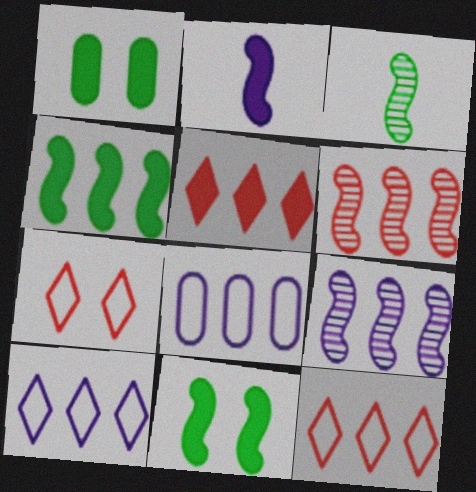[[1, 2, 5]]